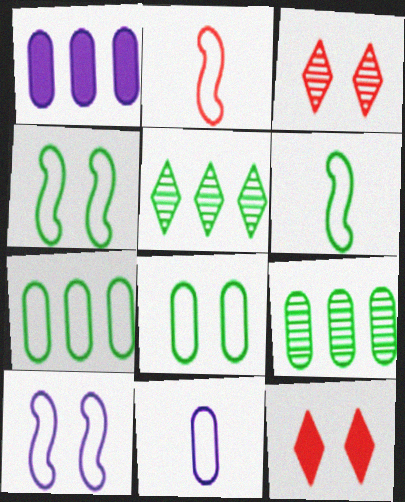[[1, 3, 6]]